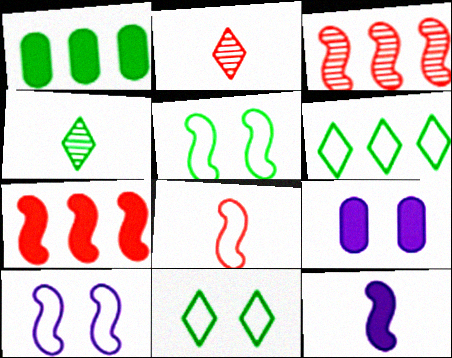[[1, 2, 10], 
[1, 4, 5], 
[3, 5, 12]]